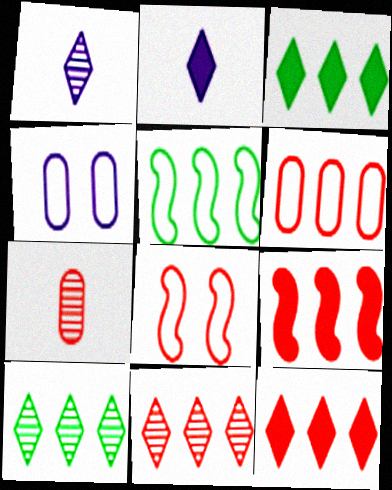[[6, 9, 11], 
[7, 8, 12]]